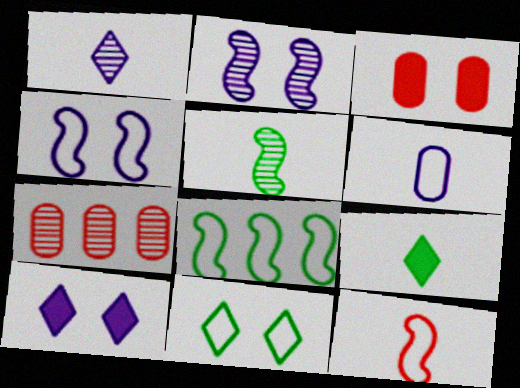[[1, 3, 8], 
[2, 3, 11], 
[4, 7, 9], 
[4, 8, 12]]